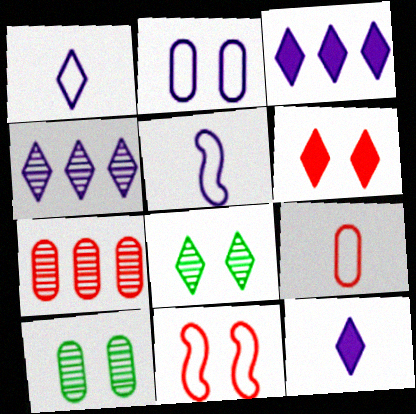[]